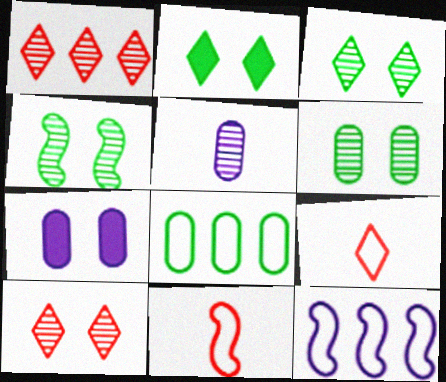[[1, 4, 5], 
[3, 4, 6]]